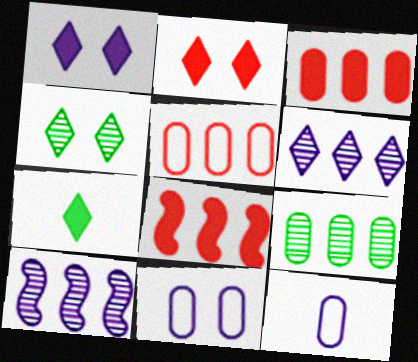[[1, 10, 12], 
[4, 8, 12]]